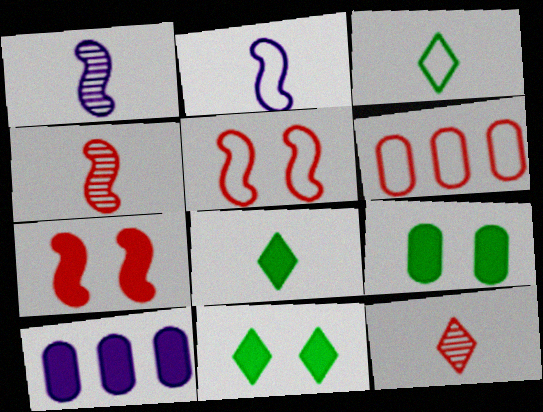[[1, 6, 11], 
[6, 7, 12], 
[7, 8, 10]]